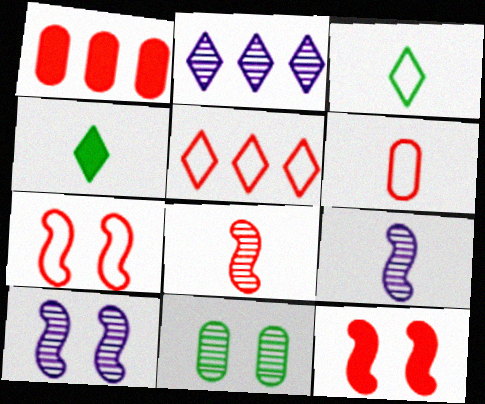[[1, 3, 10], 
[2, 8, 11], 
[4, 6, 9], 
[5, 6, 7]]